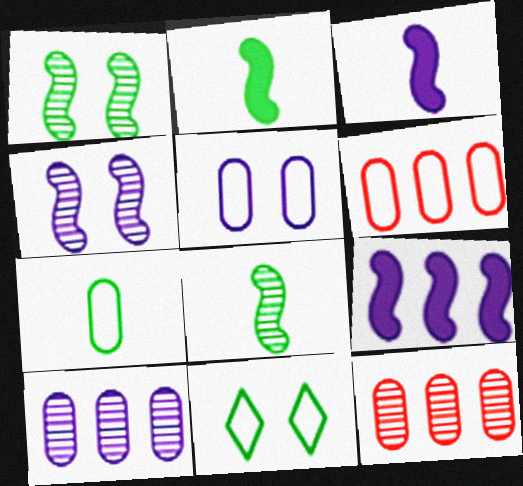[[3, 11, 12], 
[5, 6, 7]]